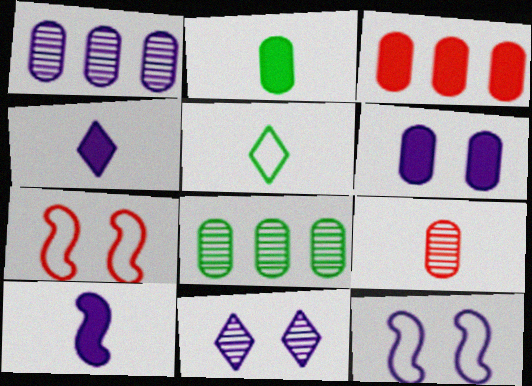[[1, 4, 12], 
[2, 3, 6], 
[4, 7, 8], 
[5, 9, 10], 
[6, 11, 12]]